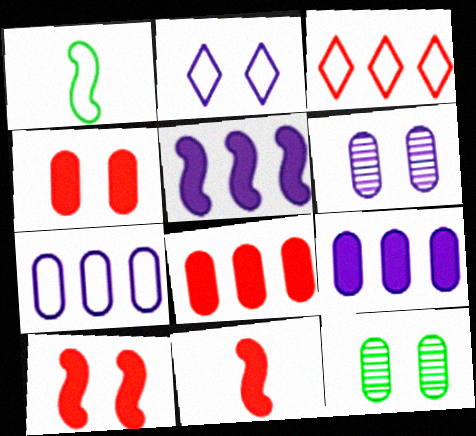[[2, 10, 12]]